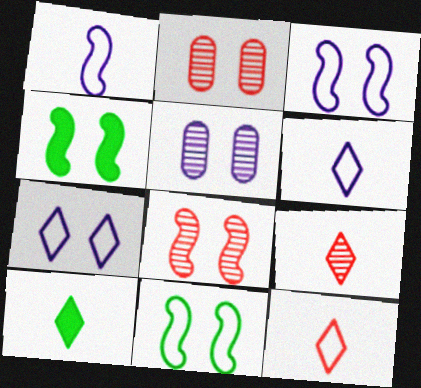[[2, 4, 7], 
[3, 4, 8], 
[6, 9, 10]]